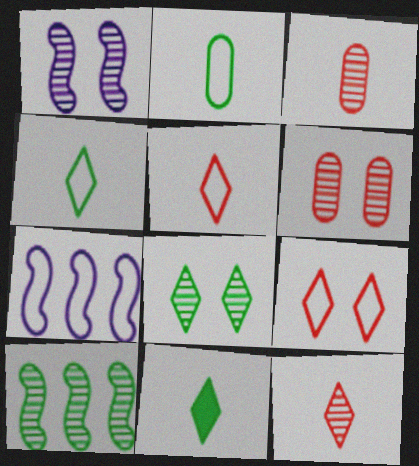[[1, 6, 8], 
[2, 7, 9], 
[6, 7, 11]]